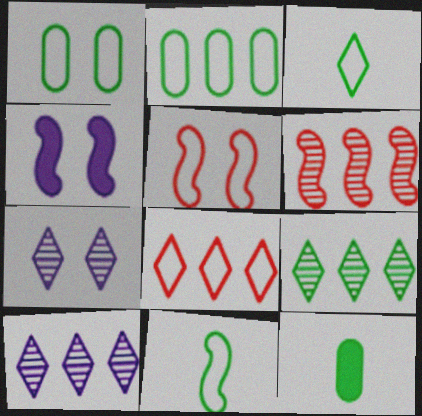[[4, 6, 11], 
[5, 10, 12]]